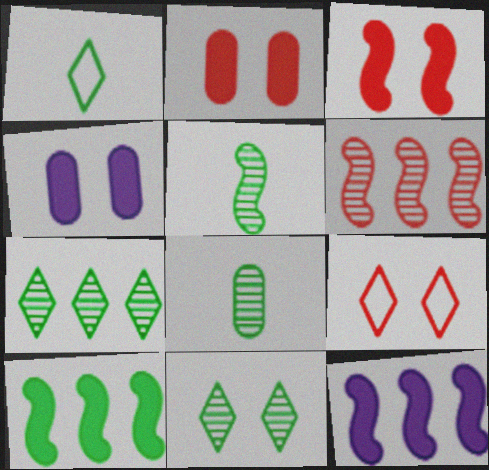[[1, 4, 6], 
[8, 9, 12]]